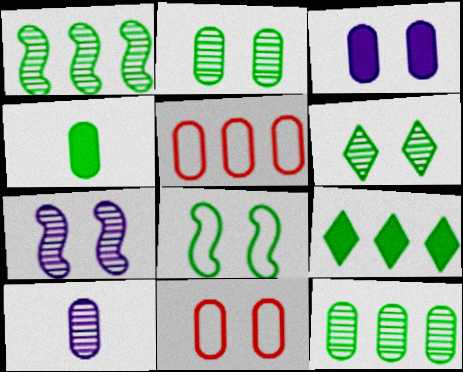[[2, 3, 11]]